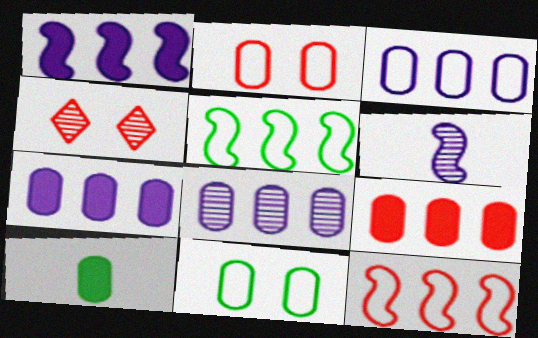[[2, 8, 10], 
[3, 7, 8]]